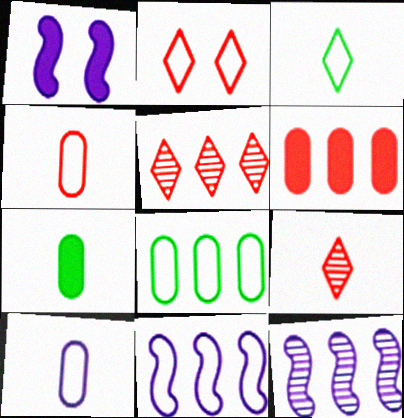[[1, 8, 9], 
[2, 7, 12]]